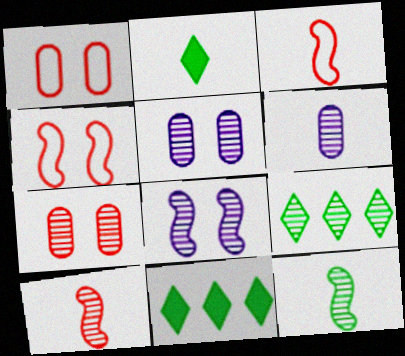[[2, 3, 6], 
[3, 5, 11], 
[4, 6, 11], 
[5, 9, 10]]